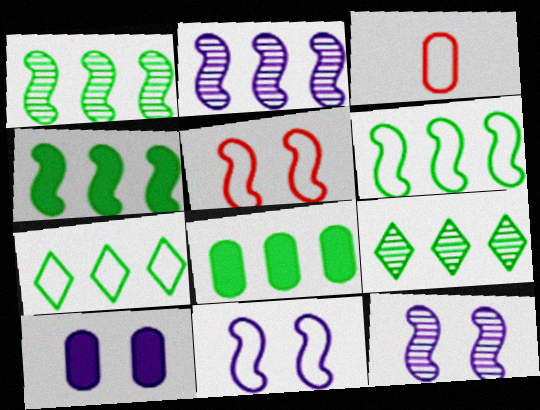[[1, 4, 6], 
[1, 7, 8], 
[3, 7, 11], 
[6, 8, 9]]